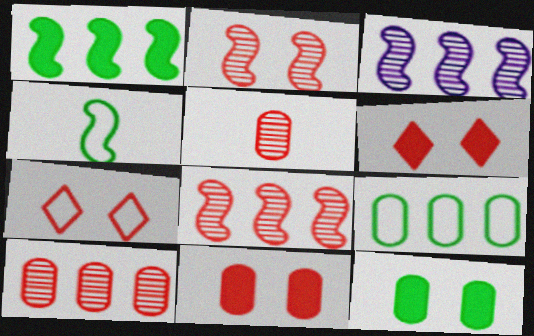[[2, 7, 11]]